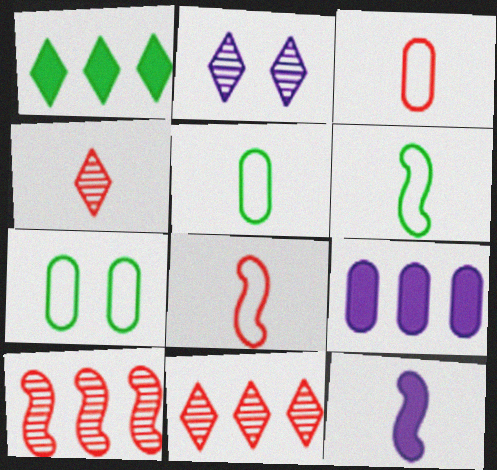[[4, 5, 12], 
[7, 11, 12]]